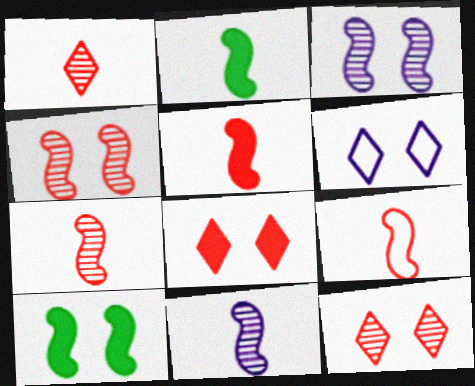[[2, 9, 11], 
[5, 7, 9]]